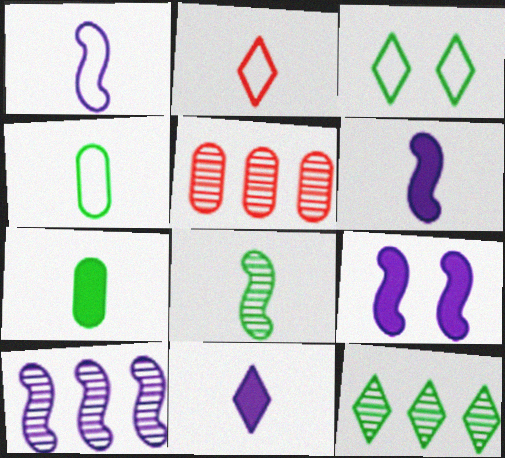[[1, 2, 4], 
[1, 9, 10], 
[3, 5, 6], 
[5, 10, 12]]